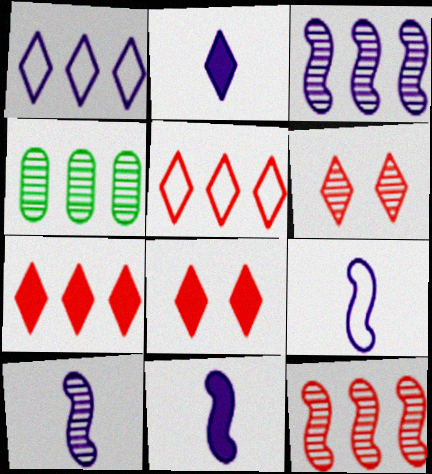[[4, 6, 10], 
[4, 8, 9], 
[9, 10, 11]]